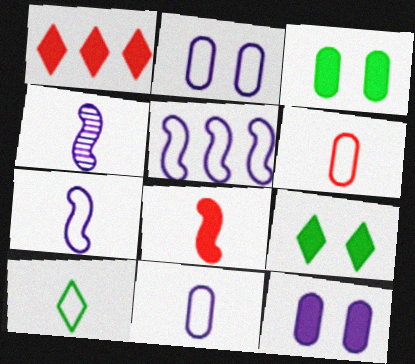[[6, 7, 10]]